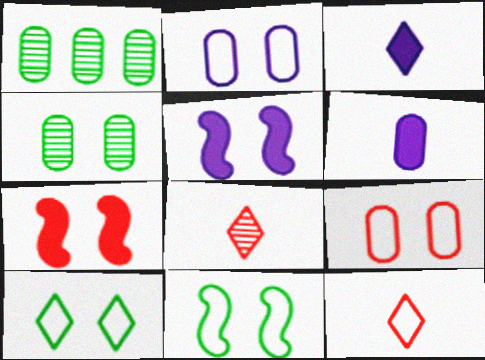[[1, 5, 12], 
[1, 6, 9]]